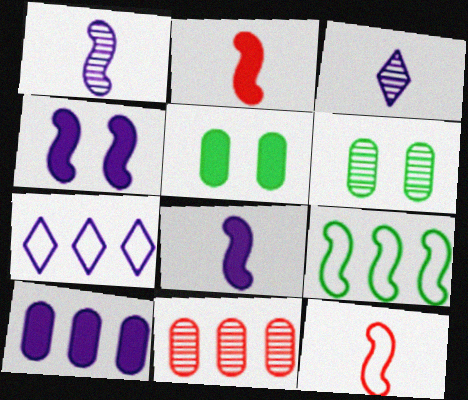[[2, 6, 7]]